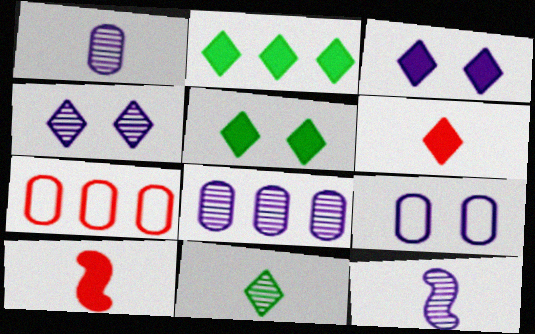[[2, 3, 6], 
[4, 8, 12], 
[5, 7, 12]]